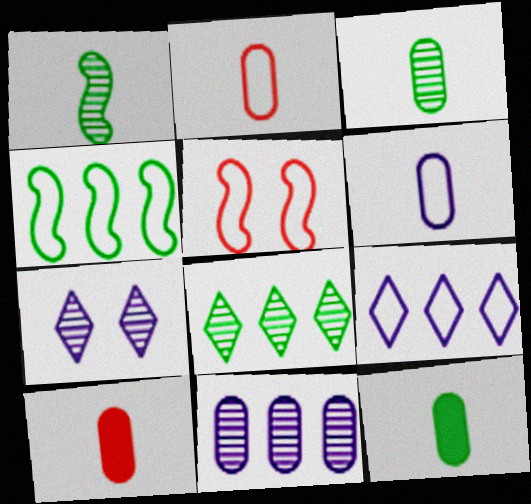[[3, 6, 10], 
[4, 7, 10]]